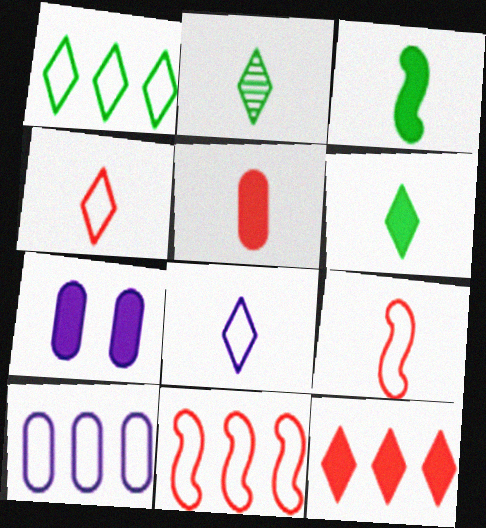[[1, 10, 11], 
[2, 7, 11], 
[3, 7, 12]]